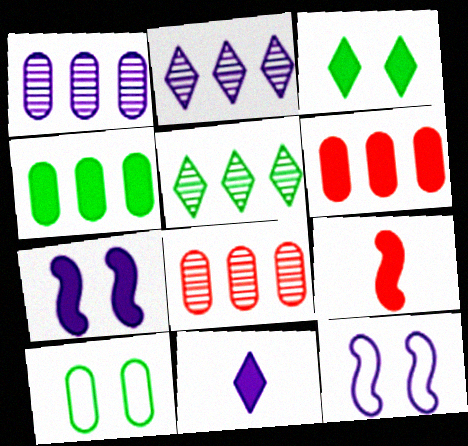[[1, 11, 12], 
[2, 9, 10]]